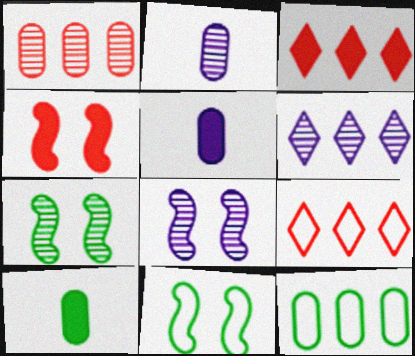[[2, 3, 11], 
[2, 6, 8], 
[4, 8, 11], 
[5, 7, 9], 
[8, 9, 10]]